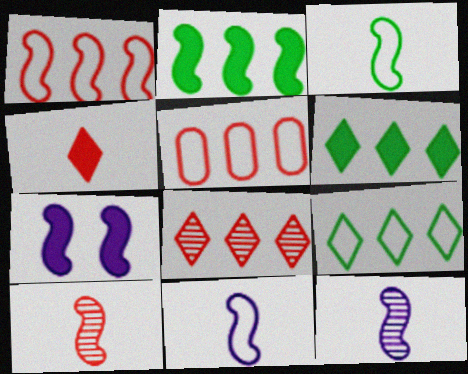[]